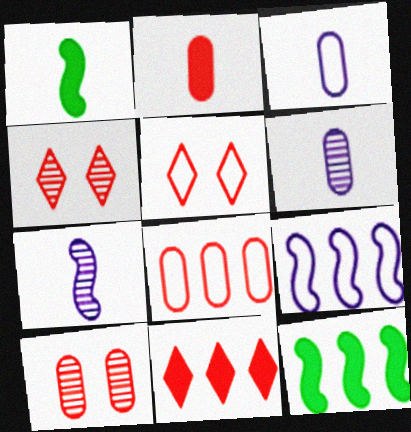[[2, 8, 10], 
[3, 4, 12], 
[5, 6, 12]]